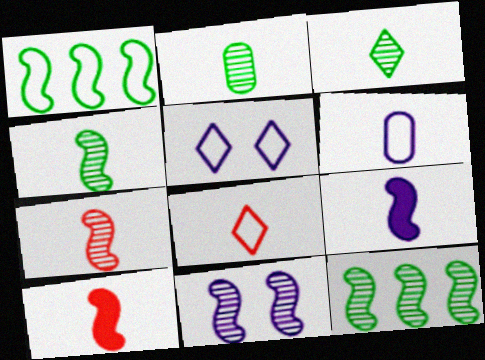[[1, 10, 11], 
[2, 3, 4], 
[2, 8, 9], 
[3, 6, 10], 
[7, 11, 12]]